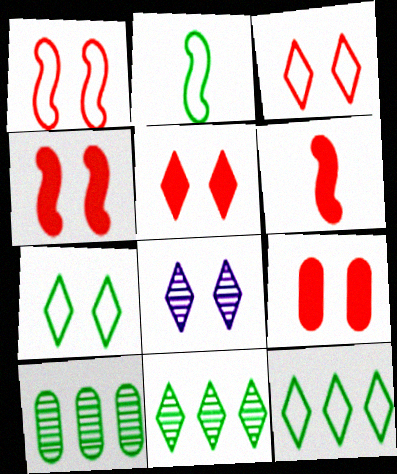[[4, 5, 9], 
[5, 7, 8]]